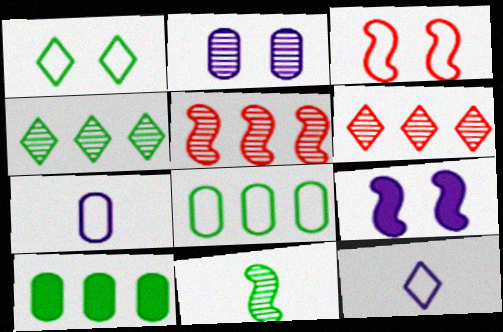[[1, 10, 11], 
[2, 6, 11], 
[3, 8, 12]]